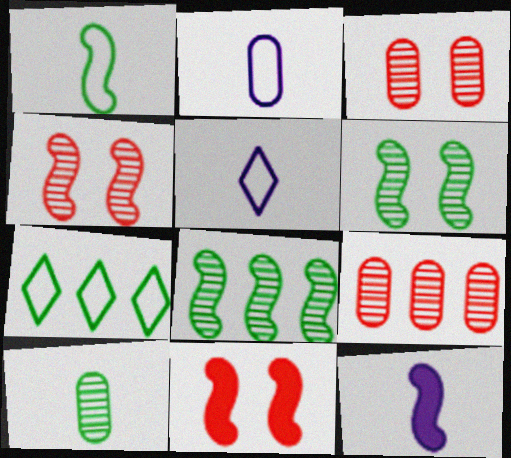[[3, 7, 12]]